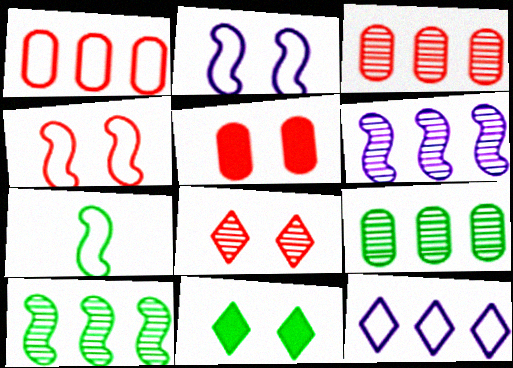[[4, 5, 8], 
[7, 9, 11]]